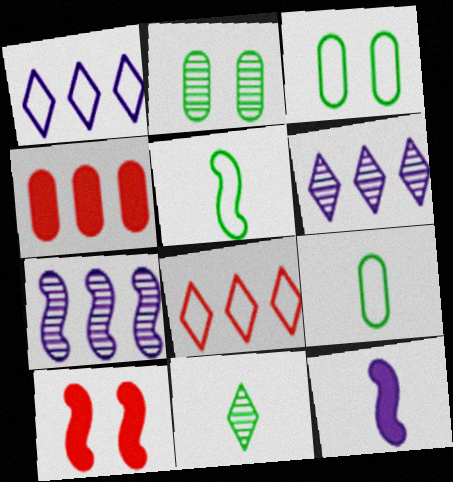[[2, 8, 12], 
[5, 7, 10], 
[6, 9, 10]]